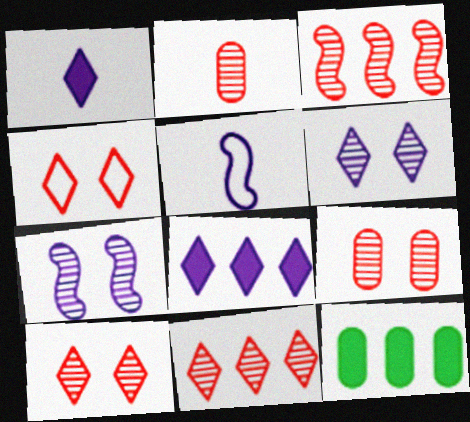[[2, 3, 10], 
[5, 10, 12]]